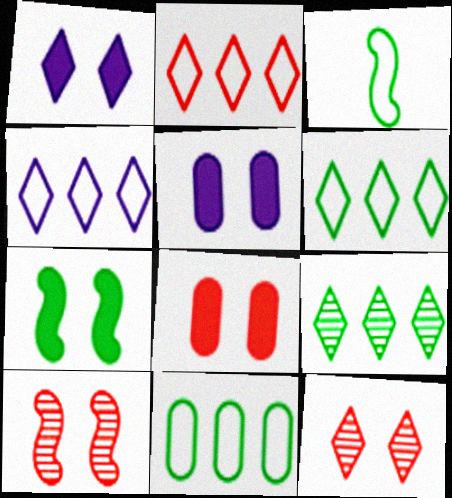[[1, 7, 8], 
[2, 4, 6]]